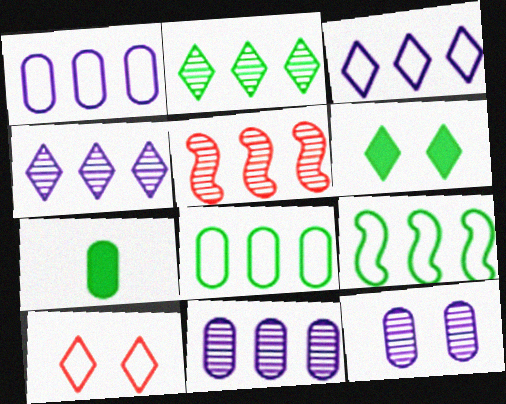[[2, 5, 11]]